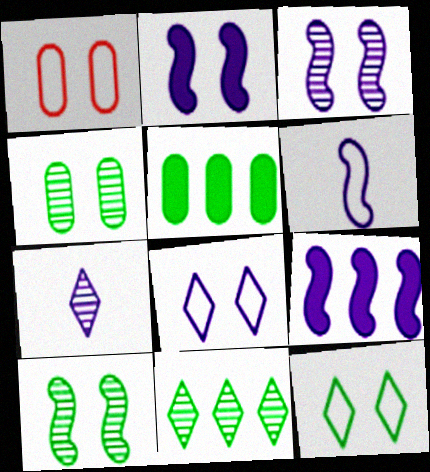[[3, 6, 9]]